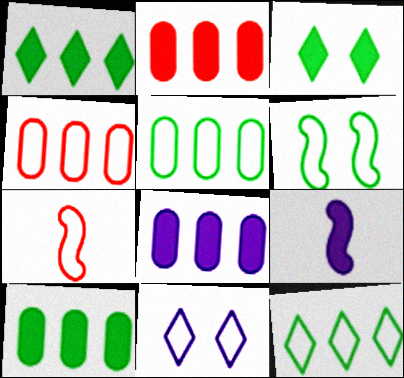[[2, 3, 9], 
[2, 8, 10], 
[5, 7, 11]]